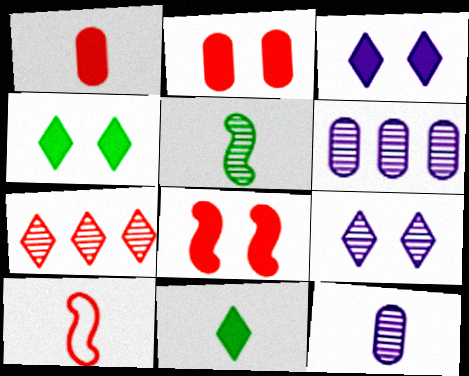[[2, 7, 10], 
[4, 6, 10], 
[10, 11, 12]]